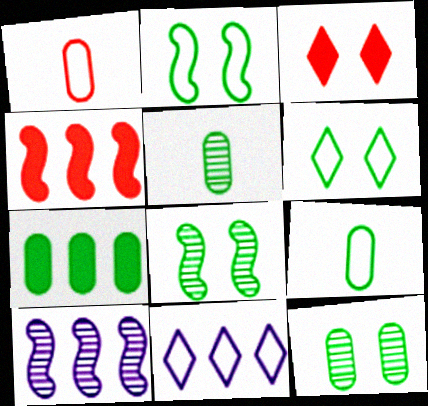[[1, 2, 11], 
[3, 9, 10], 
[7, 9, 12]]